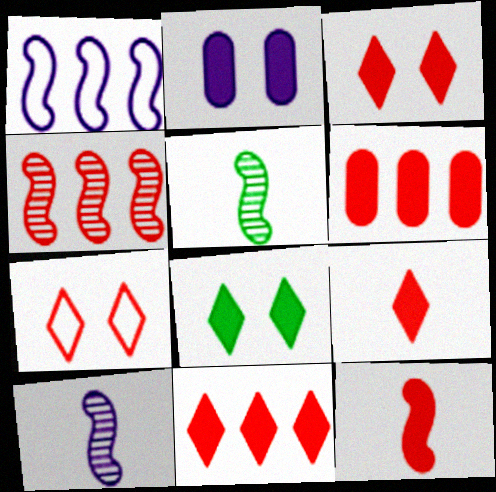[[3, 6, 12], 
[3, 9, 11]]